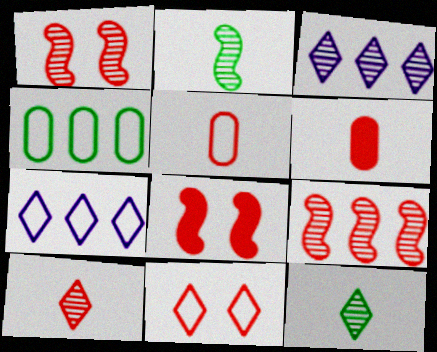[[6, 9, 11]]